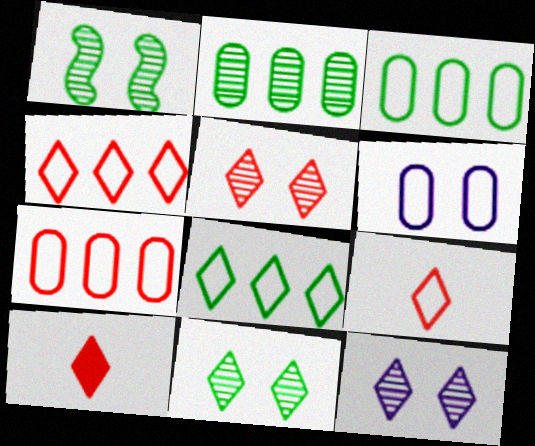[[4, 5, 10], 
[5, 11, 12], 
[8, 10, 12]]